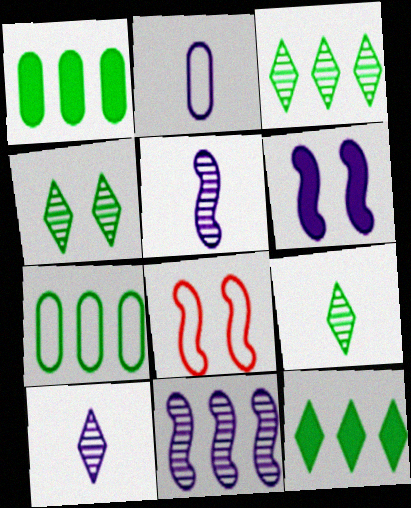[[1, 8, 10], 
[3, 4, 9]]